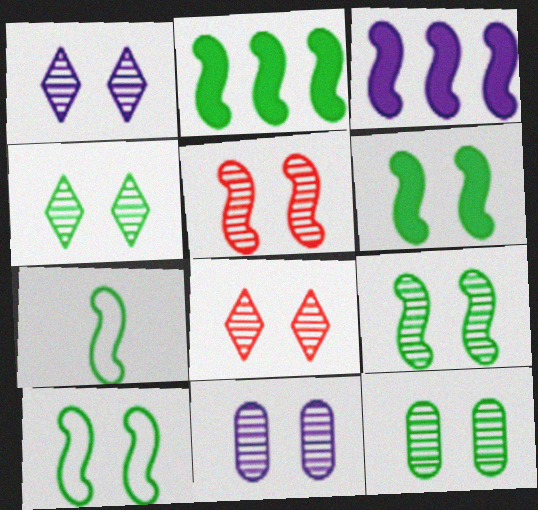[[1, 4, 8], 
[1, 5, 12], 
[2, 7, 9], 
[3, 5, 7], 
[4, 5, 11], 
[4, 9, 12], 
[6, 9, 10], 
[8, 9, 11]]